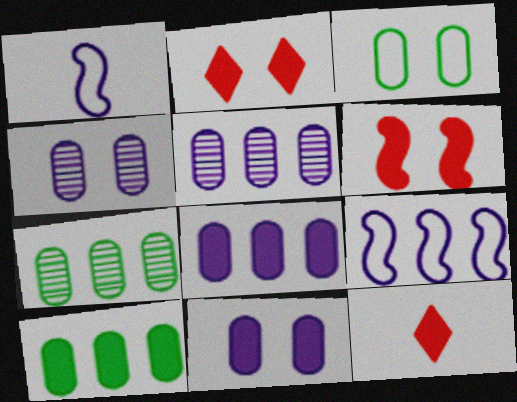[[1, 2, 7]]